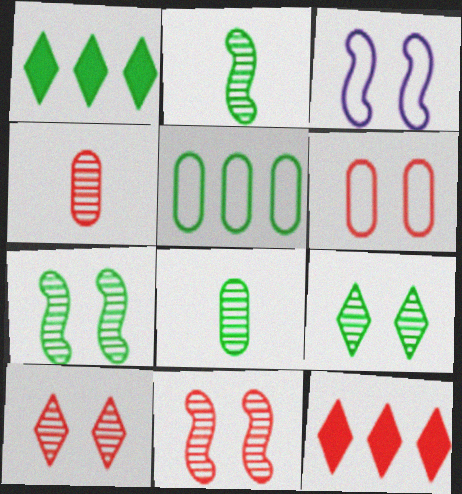[[1, 3, 4], 
[3, 8, 12]]